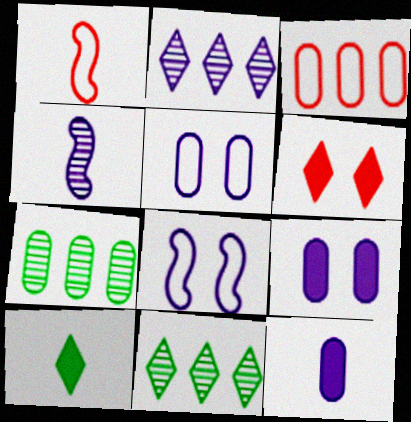[[1, 9, 11], 
[2, 8, 12]]